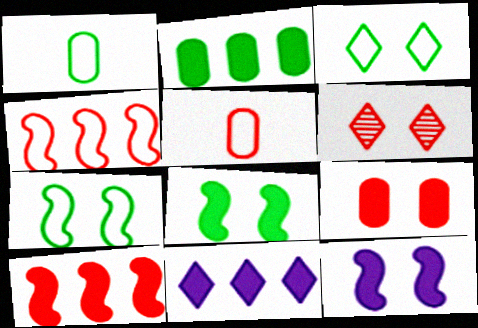[[2, 10, 11], 
[5, 6, 10]]